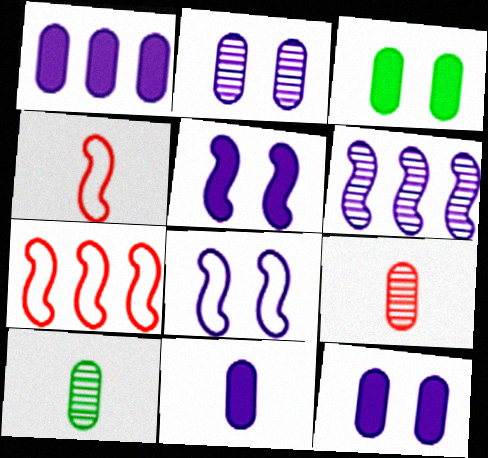[[1, 11, 12]]